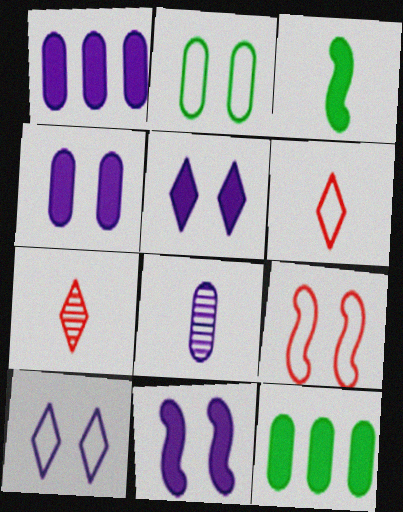[[2, 9, 10], 
[3, 6, 8], 
[4, 5, 11]]